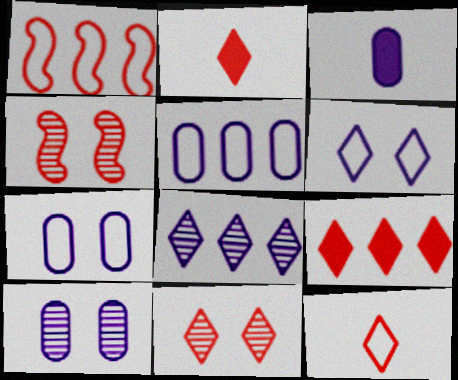[[3, 5, 10], 
[9, 11, 12]]